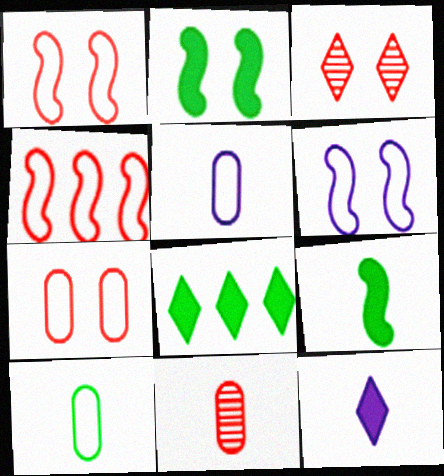[[6, 8, 11]]